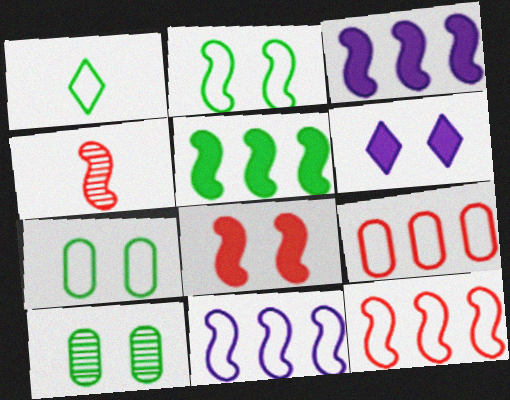[[1, 5, 10], 
[2, 3, 4], 
[4, 8, 12]]